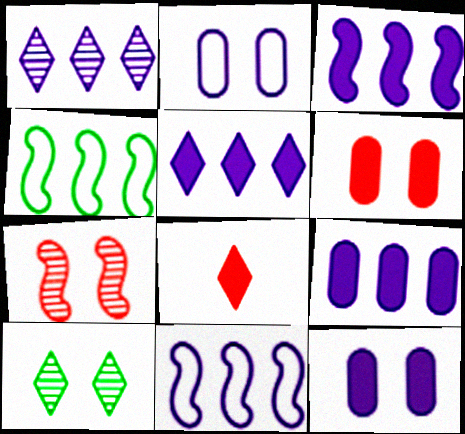[[1, 9, 11], 
[3, 5, 9]]